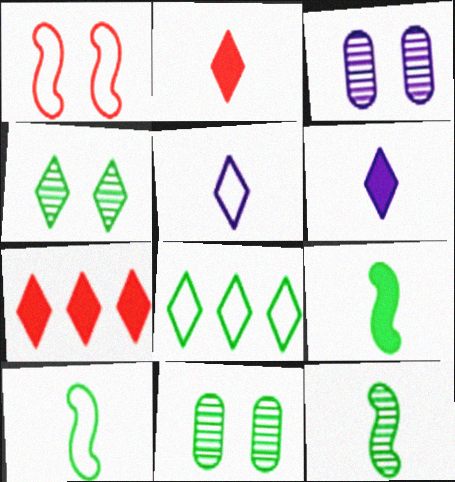[[3, 7, 10], 
[4, 5, 7], 
[8, 9, 11], 
[9, 10, 12]]